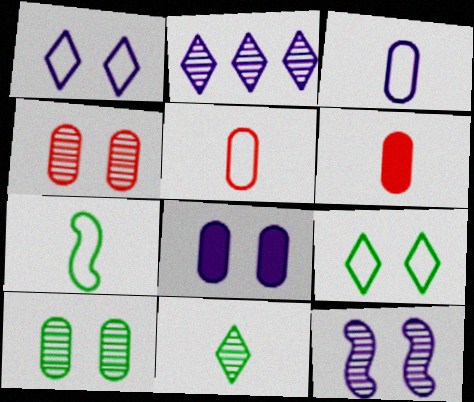[[1, 8, 12]]